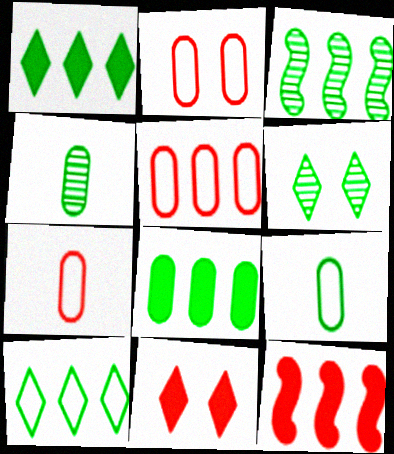[[2, 5, 7], 
[3, 4, 6], 
[3, 8, 10]]